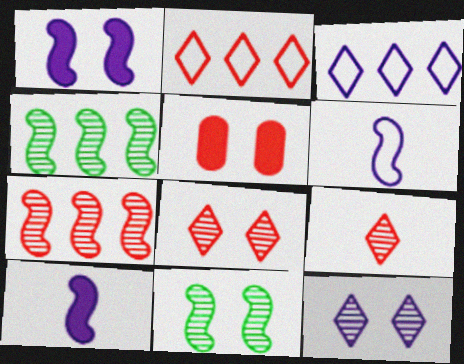[]